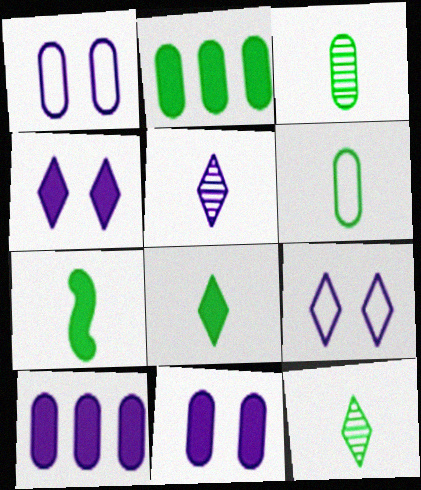[[6, 7, 12]]